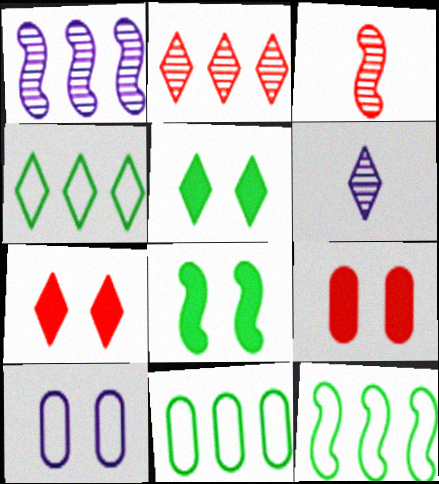[[4, 6, 7], 
[4, 11, 12], 
[6, 9, 12]]